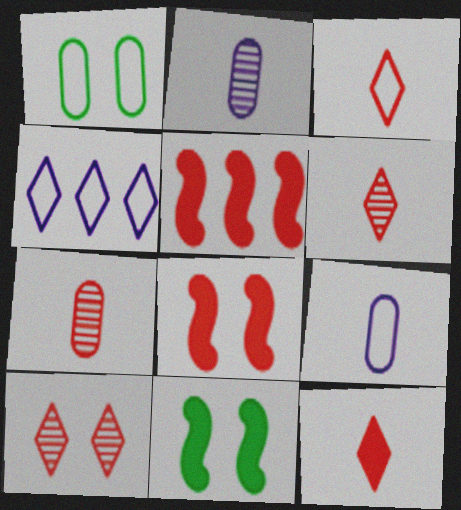[[3, 6, 12], 
[4, 7, 11]]